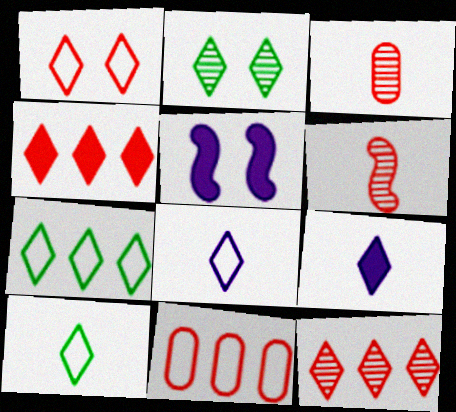[[1, 7, 8], 
[2, 4, 8], 
[3, 5, 7]]